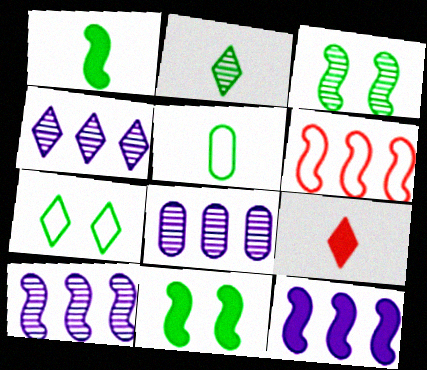[[1, 2, 5], 
[4, 7, 9], 
[4, 8, 10]]